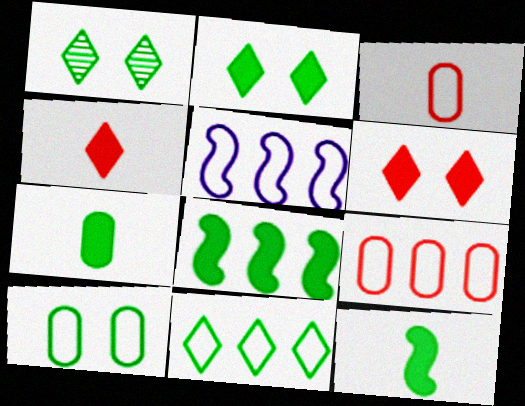[[2, 7, 8], 
[5, 9, 11]]